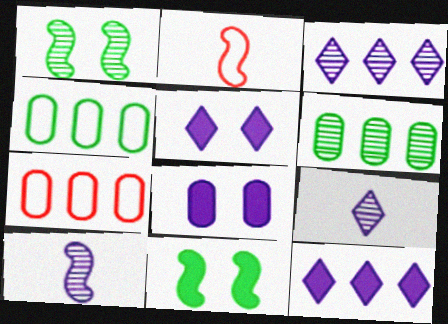[[2, 5, 6], 
[7, 9, 11]]